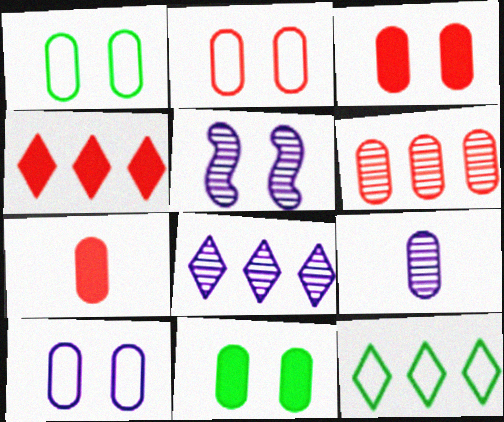[[1, 2, 10], 
[2, 6, 7], 
[4, 8, 12], 
[5, 7, 12], 
[5, 8, 9]]